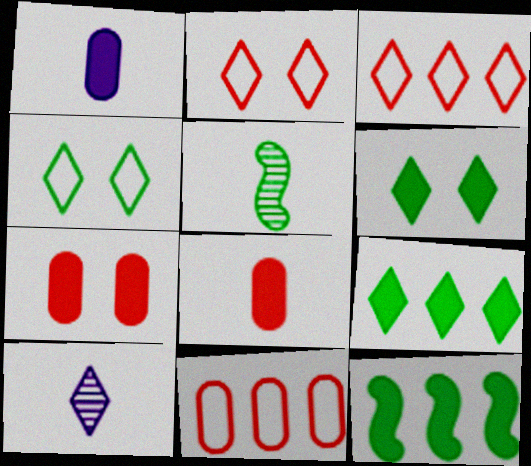[[2, 9, 10], 
[3, 6, 10]]